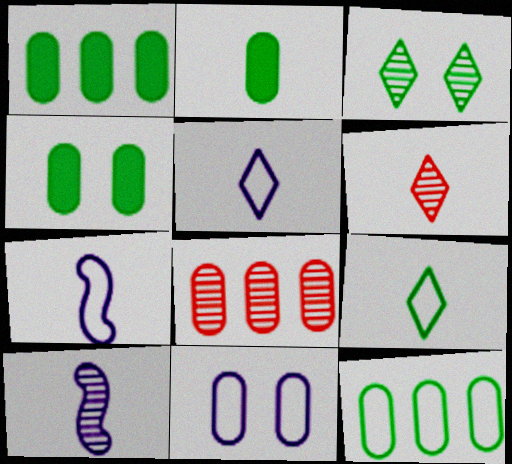[[1, 2, 4], 
[2, 6, 7], 
[2, 8, 11], 
[3, 8, 10]]